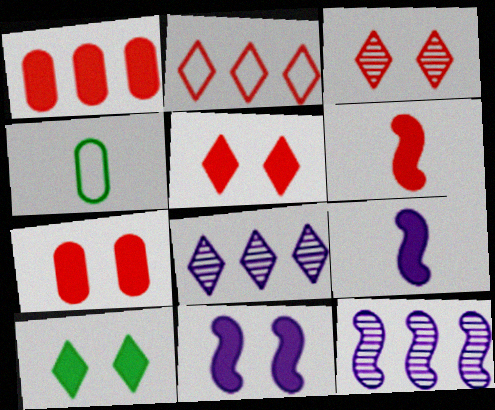[[1, 5, 6], 
[1, 9, 10], 
[4, 5, 12], 
[7, 10, 11]]